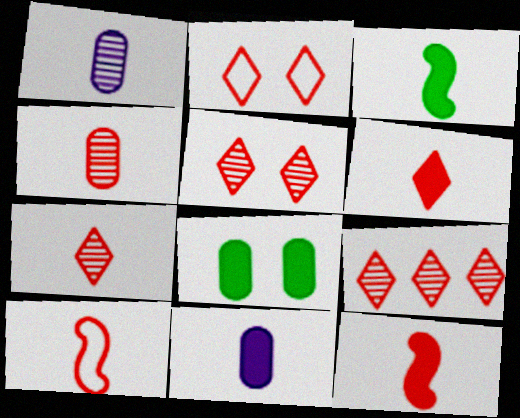[[2, 6, 9], 
[3, 6, 11], 
[4, 6, 10], 
[5, 7, 9]]